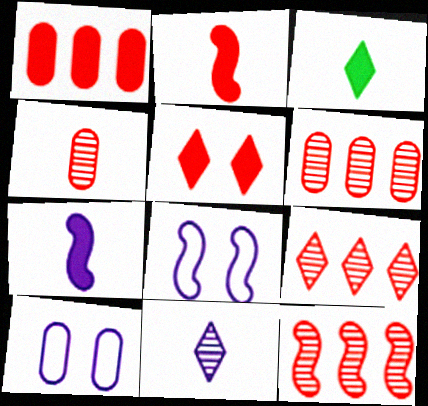[[1, 2, 5], 
[3, 6, 8], 
[3, 10, 12], 
[6, 9, 12]]